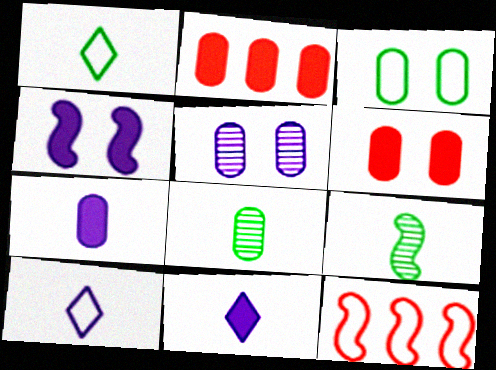[[3, 5, 6], 
[3, 10, 12], 
[4, 9, 12]]